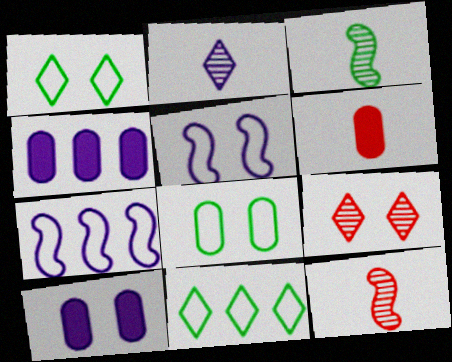[[1, 4, 12], 
[2, 4, 5], 
[2, 7, 10], 
[10, 11, 12]]